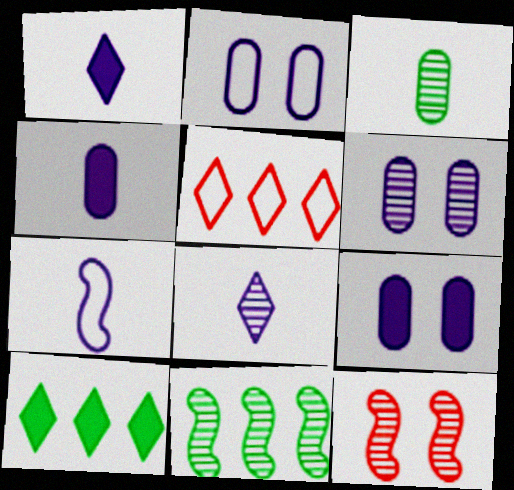[[2, 6, 9], 
[4, 7, 8]]